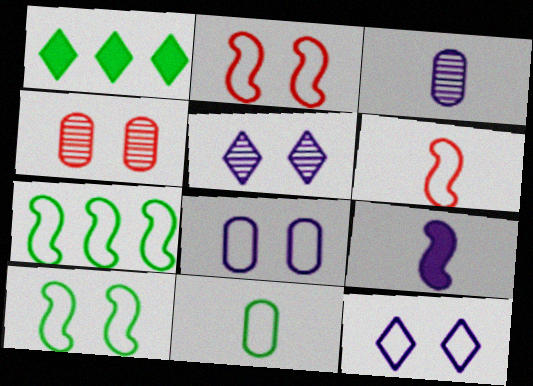[[1, 2, 3]]